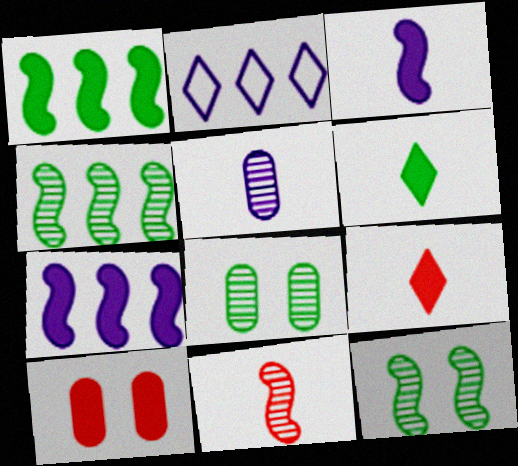[[6, 7, 10]]